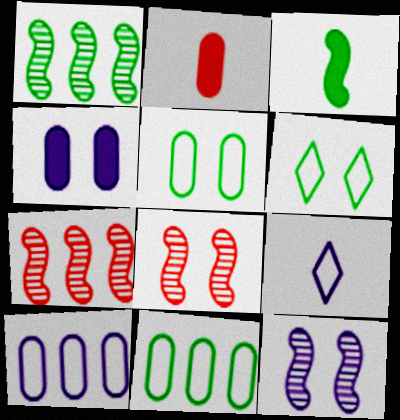[[4, 6, 8]]